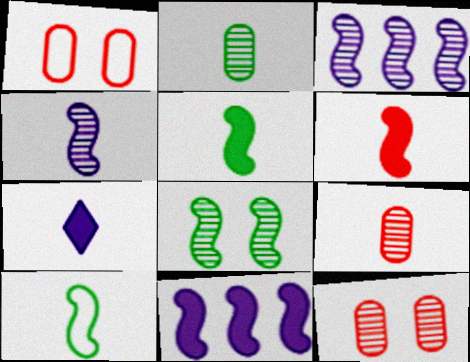[[4, 6, 10], 
[7, 9, 10]]